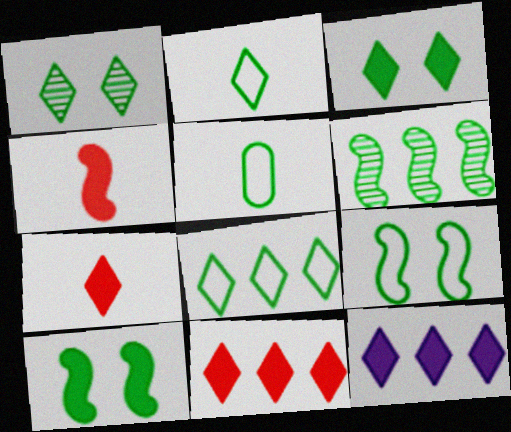[[3, 5, 6], 
[3, 7, 12], 
[5, 8, 9]]